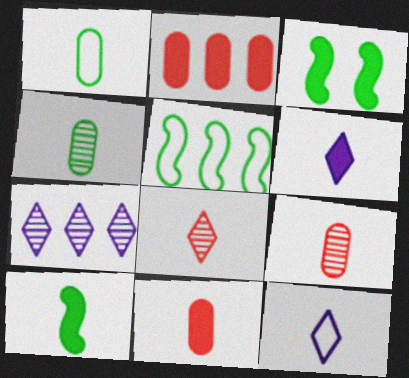[[2, 3, 6], 
[2, 5, 7], 
[6, 10, 11], 
[9, 10, 12]]